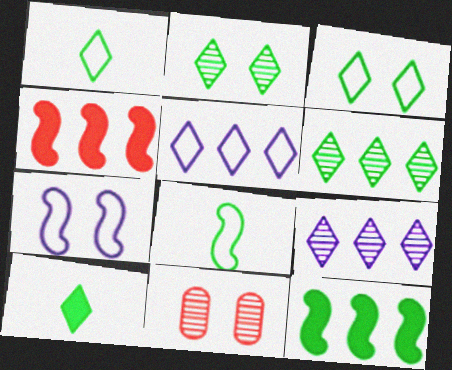[[3, 6, 10]]